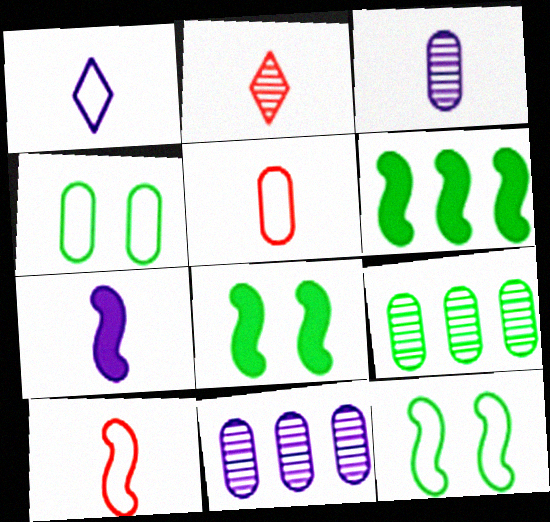[[1, 3, 7]]